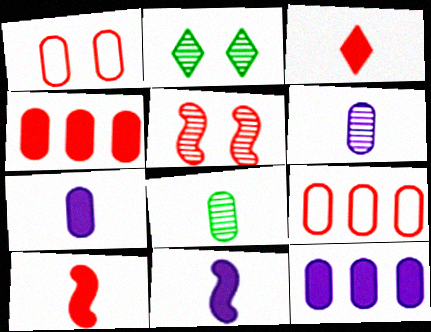[[1, 8, 12], 
[2, 9, 11], 
[3, 5, 9]]